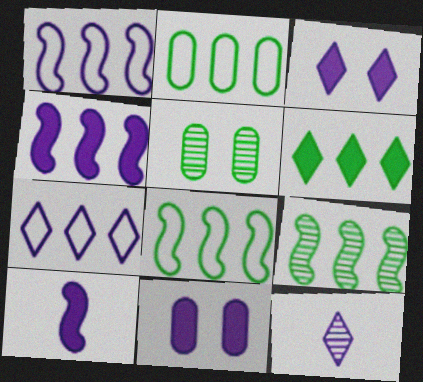[[1, 11, 12], 
[2, 6, 9], 
[3, 7, 12]]